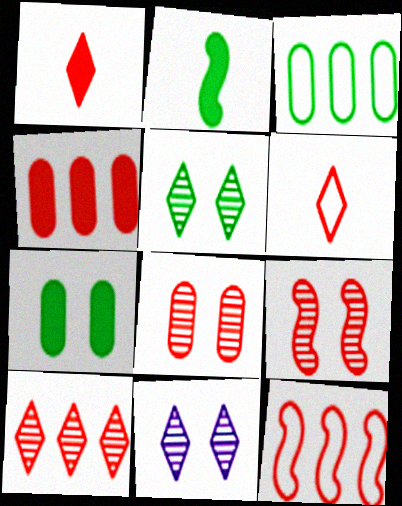[[1, 8, 12], 
[2, 3, 5], 
[4, 6, 9], 
[4, 10, 12]]